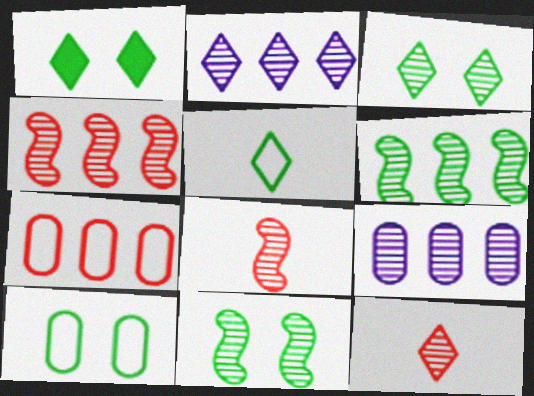[[1, 10, 11], 
[2, 3, 12], 
[3, 8, 9], 
[9, 11, 12]]